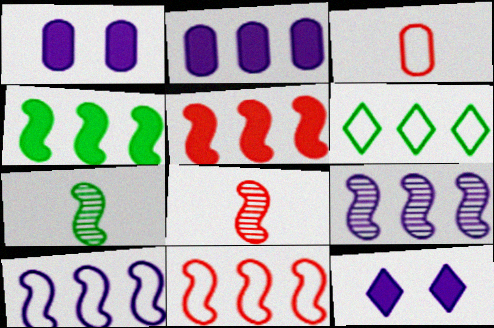[[1, 6, 8], 
[4, 9, 11]]